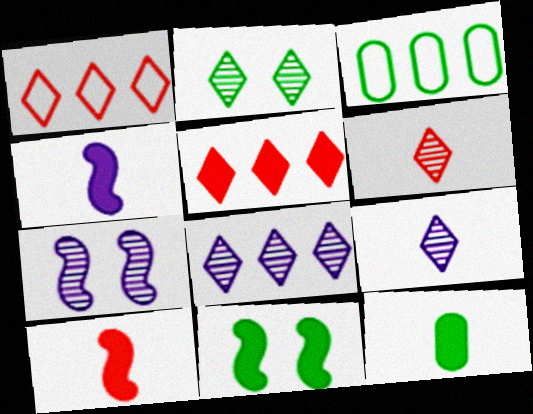[[1, 7, 12], 
[2, 6, 8]]